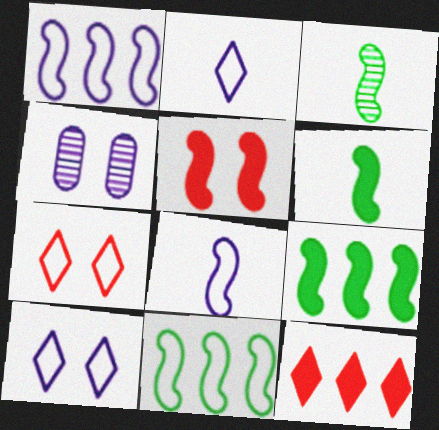[[1, 3, 5]]